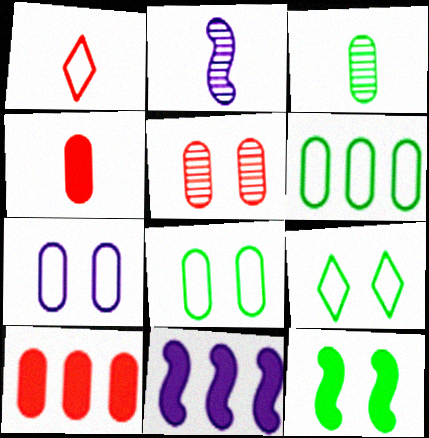[[2, 9, 10], 
[3, 7, 10]]